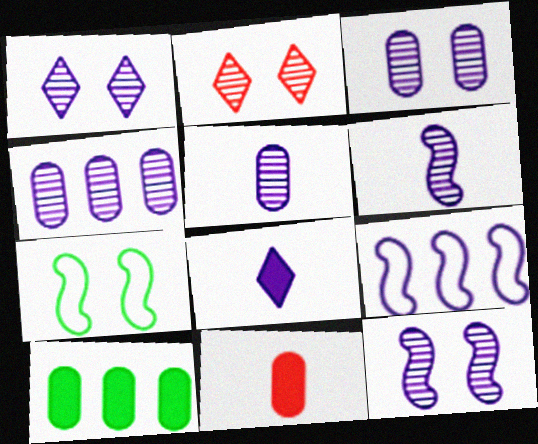[[1, 3, 12], 
[1, 4, 6], 
[3, 4, 5], 
[3, 8, 9]]